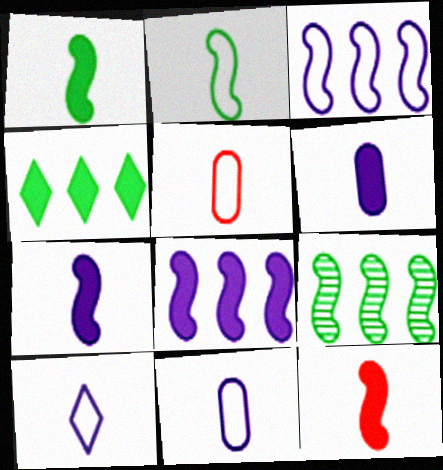[[1, 7, 12], 
[2, 5, 10]]